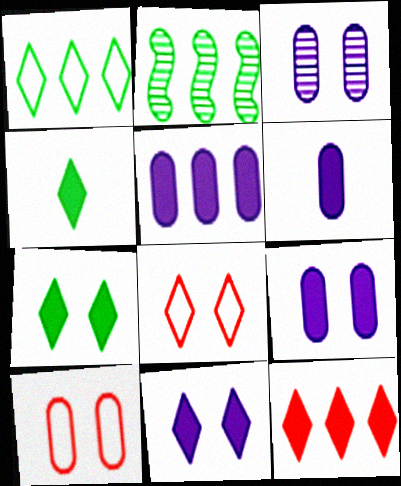[[2, 6, 8], 
[4, 11, 12], 
[5, 6, 9]]